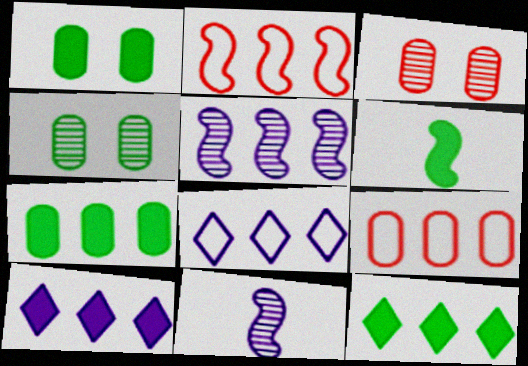[[1, 6, 12], 
[3, 6, 8], 
[5, 9, 12]]